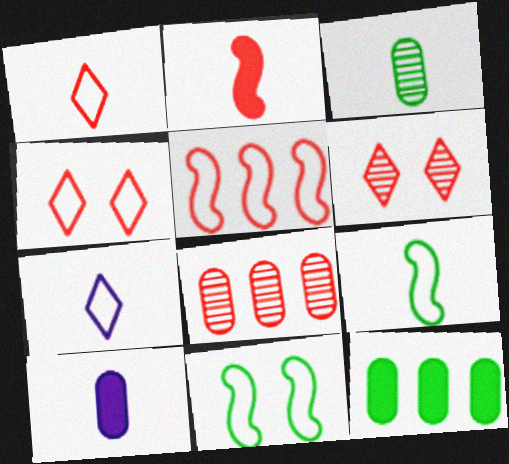[[2, 3, 7], 
[2, 4, 8]]